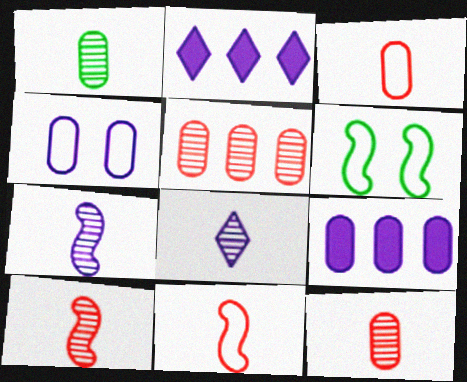[[1, 8, 10], 
[2, 4, 7], 
[2, 6, 12]]